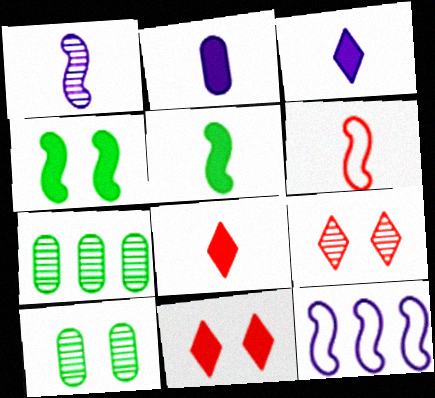[[1, 5, 6], 
[1, 7, 9], 
[2, 5, 8], 
[8, 10, 12]]